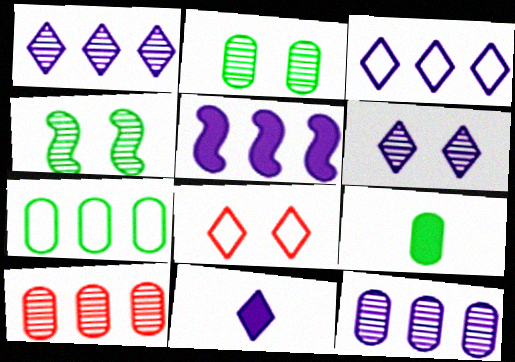[[2, 7, 9], 
[3, 5, 12], 
[3, 6, 11]]